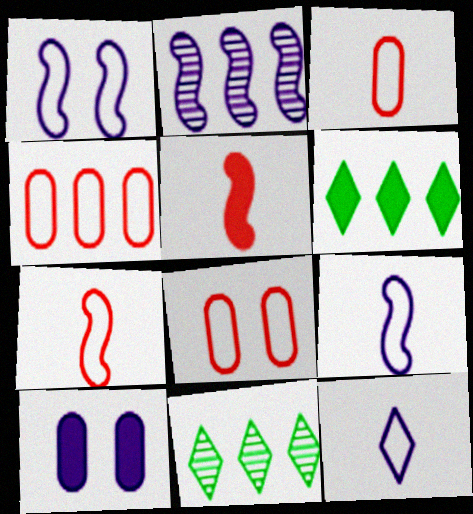[[2, 4, 6], 
[2, 10, 12], 
[3, 4, 8], 
[5, 6, 10], 
[7, 10, 11]]